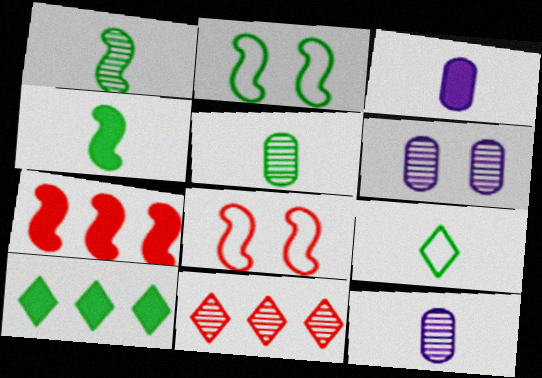[[1, 6, 11], 
[2, 3, 11], 
[2, 5, 10], 
[4, 5, 9], 
[6, 7, 9], 
[8, 10, 12]]